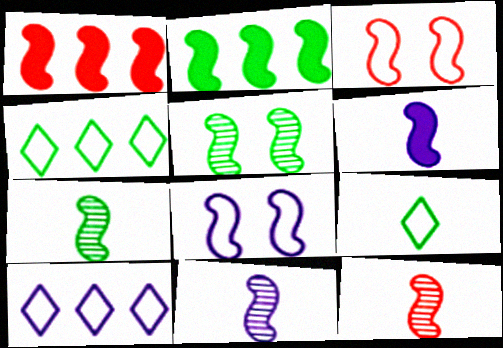[[1, 3, 12], 
[1, 7, 8], 
[2, 3, 11], 
[2, 8, 12], 
[7, 11, 12]]